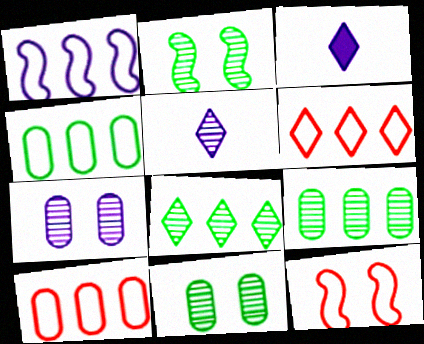[[1, 3, 7], 
[1, 4, 6], 
[2, 3, 10], 
[3, 9, 12]]